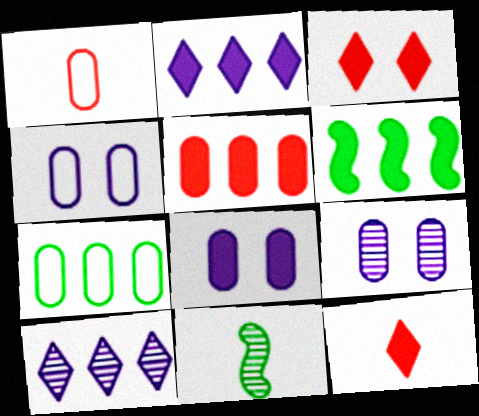[[1, 4, 7], 
[2, 5, 6], 
[4, 8, 9], 
[6, 8, 12]]